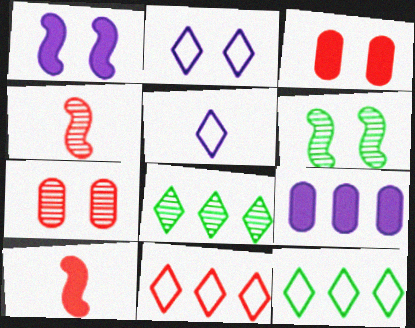[[2, 3, 6], 
[3, 4, 11], 
[7, 10, 11]]